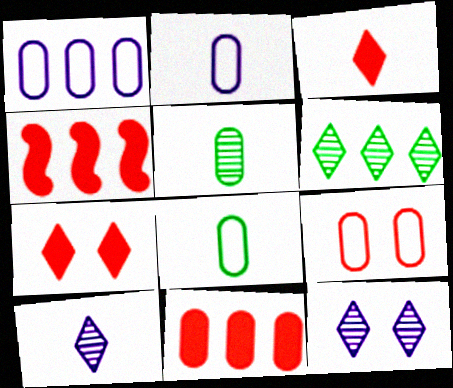[[1, 4, 6], 
[1, 8, 9], 
[4, 8, 12]]